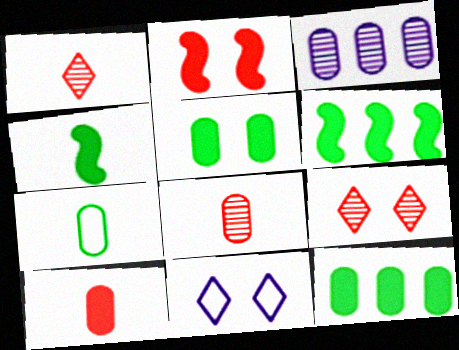[[6, 8, 11]]